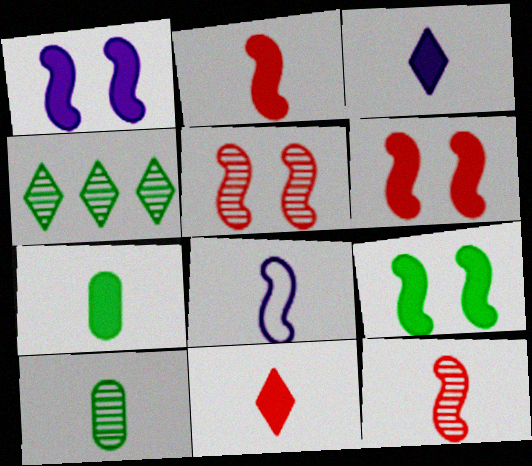[[1, 6, 9], 
[2, 3, 7], 
[8, 10, 11]]